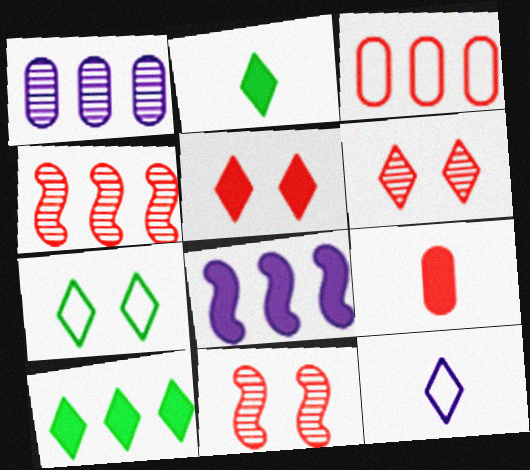[[6, 10, 12]]